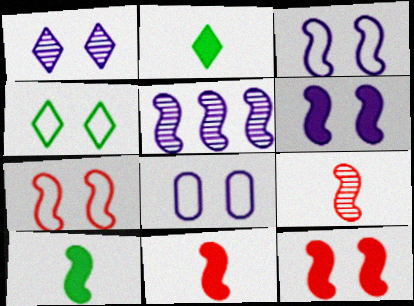[[1, 6, 8], 
[4, 7, 8], 
[5, 7, 10]]